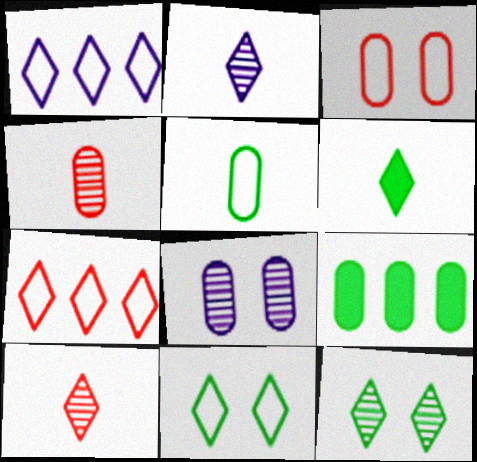[]